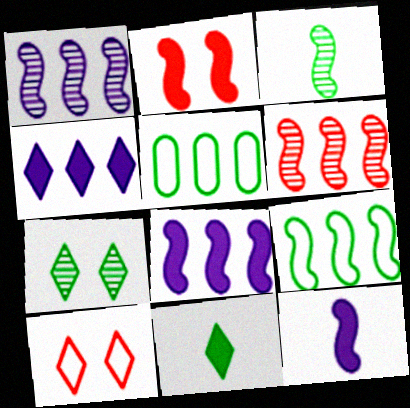[[4, 5, 6], 
[6, 8, 9]]